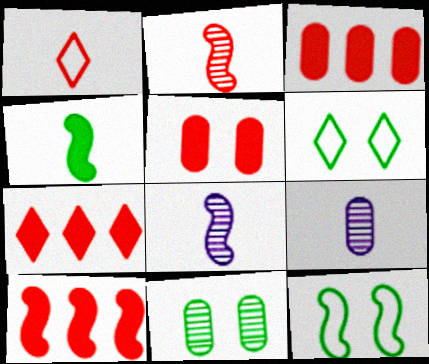[[1, 4, 9], 
[3, 6, 8], 
[3, 7, 10], 
[6, 9, 10], 
[7, 9, 12], 
[8, 10, 12]]